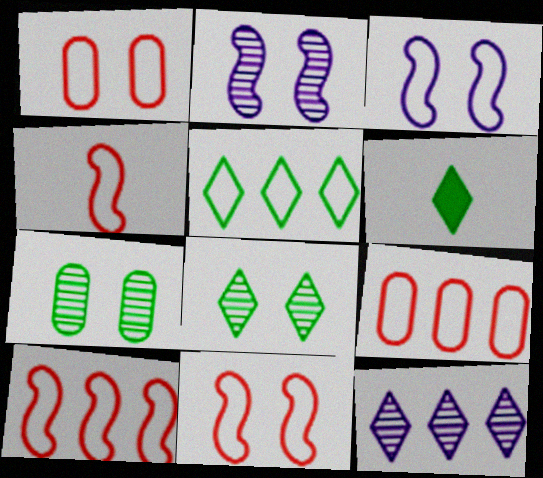[[2, 6, 9], 
[4, 10, 11], 
[5, 6, 8]]